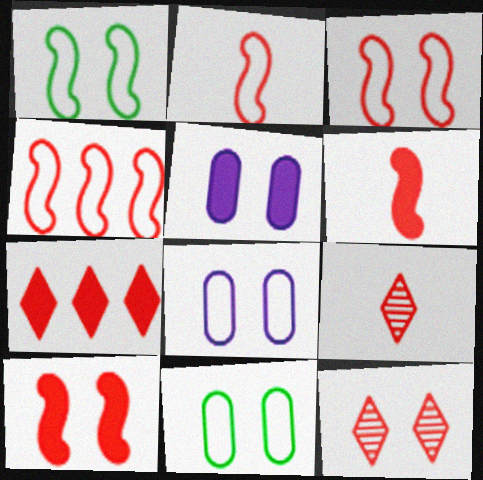[[1, 5, 12], 
[2, 3, 4]]